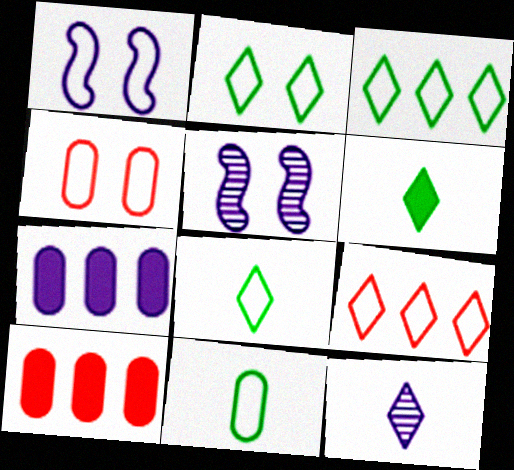[[1, 2, 4], 
[1, 7, 12], 
[1, 9, 11], 
[2, 3, 8], 
[5, 8, 10]]